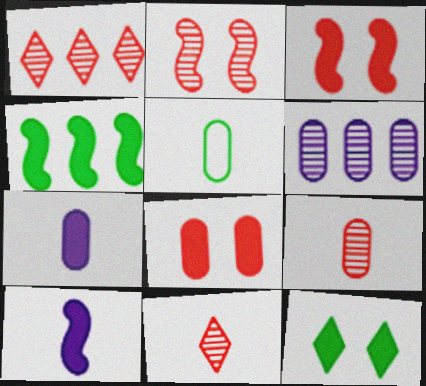[[1, 2, 9], 
[3, 4, 10], 
[5, 6, 8], 
[5, 7, 9], 
[5, 10, 11]]